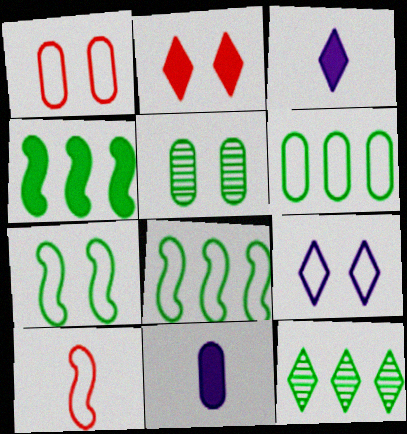[[1, 7, 9], 
[2, 4, 11], 
[4, 6, 12], 
[6, 9, 10]]